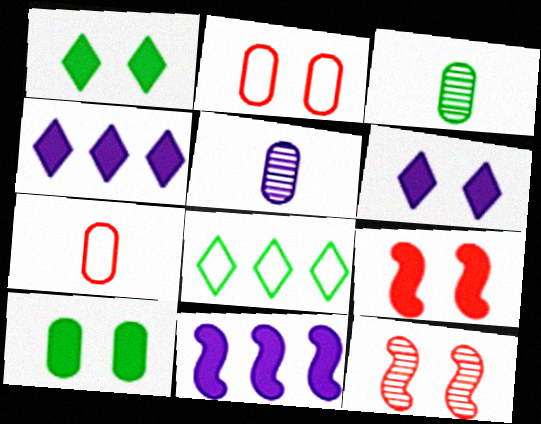[[5, 8, 9], 
[6, 9, 10]]